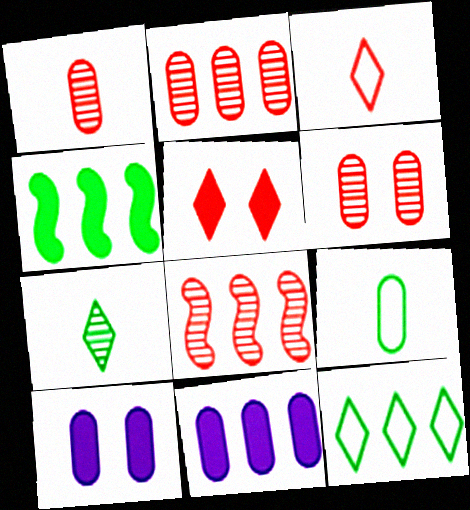[[1, 2, 6], 
[2, 9, 10], 
[6, 9, 11], 
[8, 11, 12]]